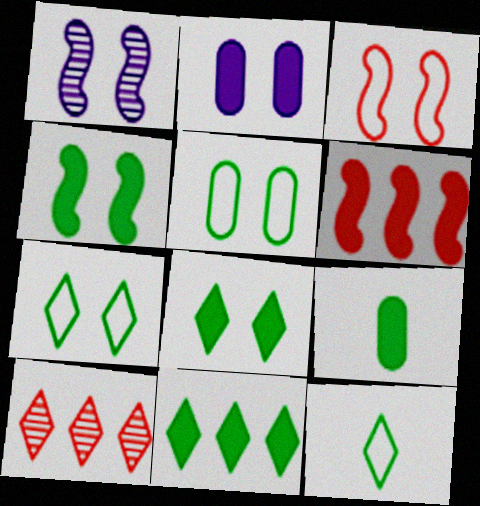[[1, 3, 4], 
[4, 9, 11]]